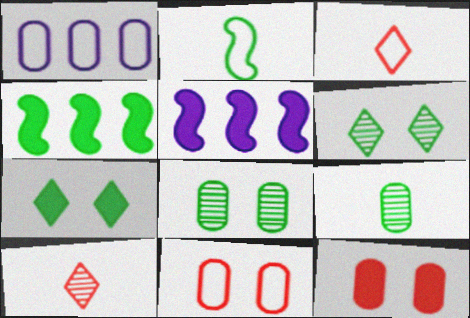[[1, 9, 12], 
[3, 5, 8]]